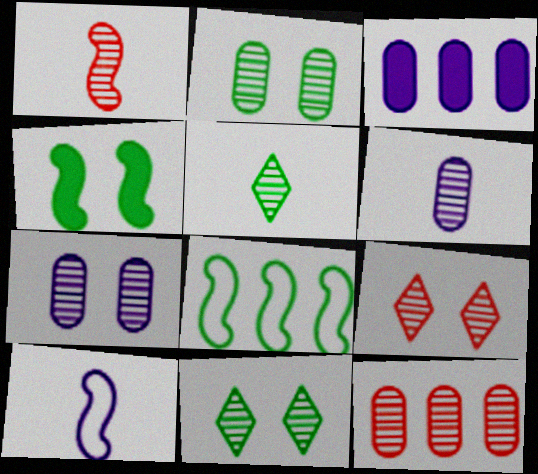[[1, 5, 6], 
[1, 9, 12], 
[2, 6, 12]]